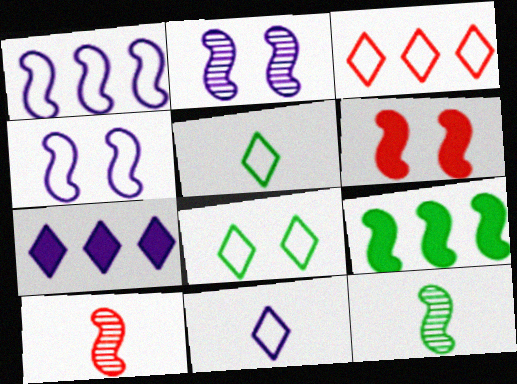[[1, 6, 12], 
[3, 8, 11], 
[4, 9, 10]]